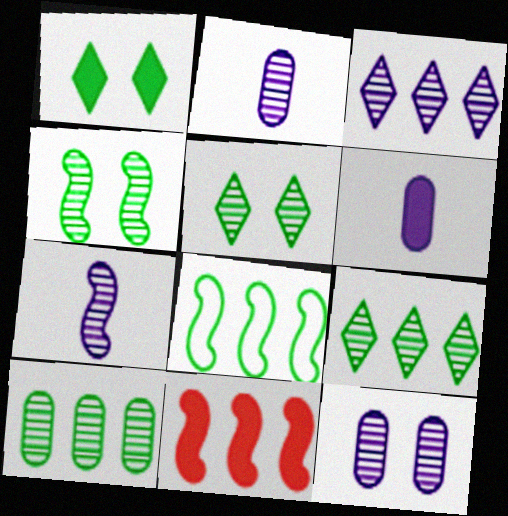[[1, 6, 11], 
[3, 7, 12]]